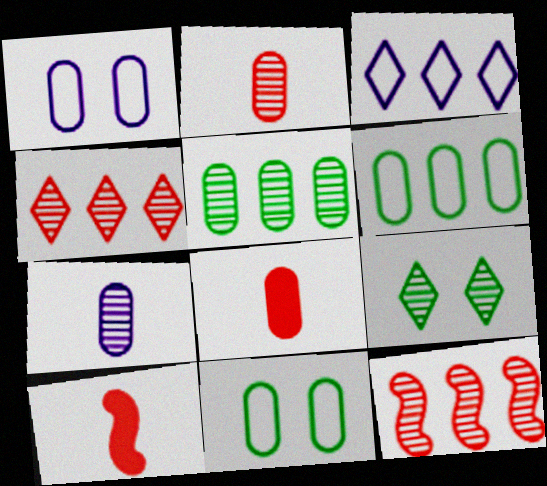[[1, 5, 8], 
[7, 9, 12]]